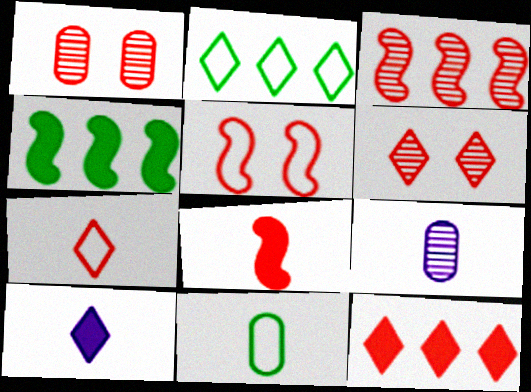[[2, 6, 10], 
[3, 5, 8], 
[6, 7, 12]]